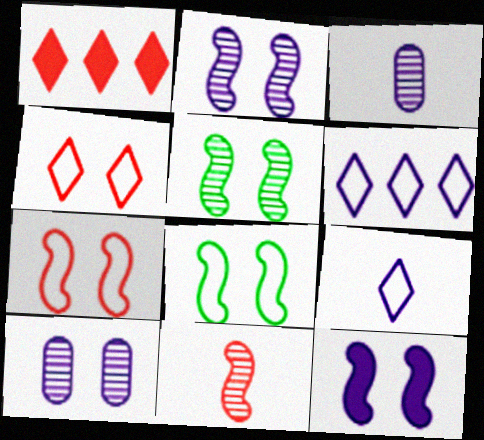[[1, 3, 8], 
[3, 6, 12], 
[5, 7, 12]]